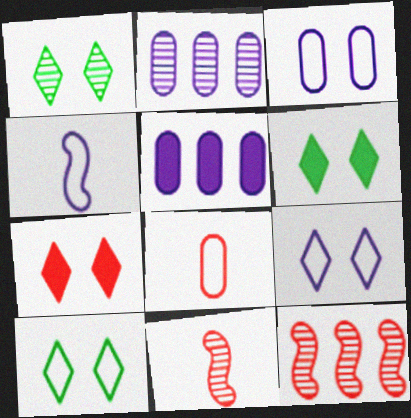[[1, 2, 11], 
[1, 6, 10], 
[1, 7, 9], 
[5, 10, 11], 
[7, 8, 12]]